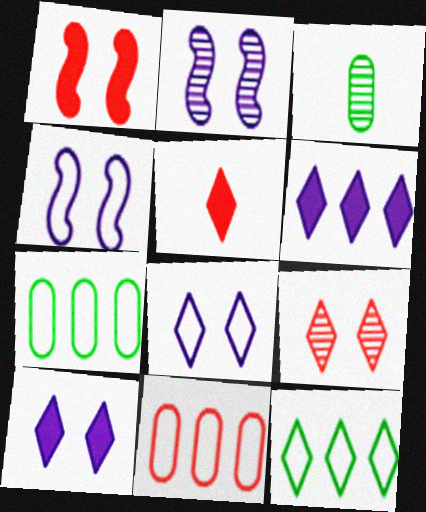[[2, 5, 7]]